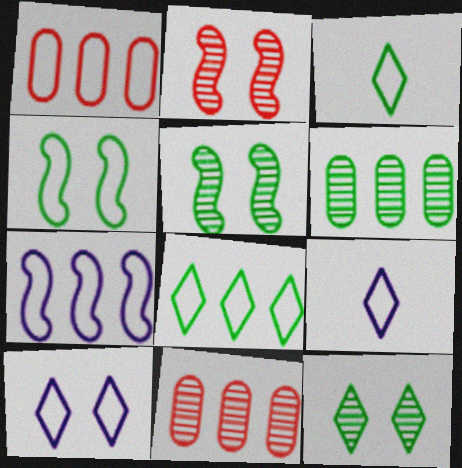[[1, 4, 9], 
[1, 7, 8]]